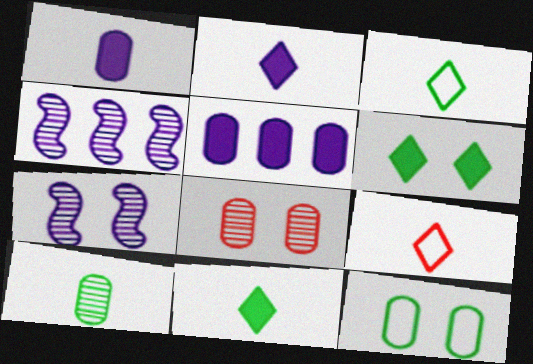[]